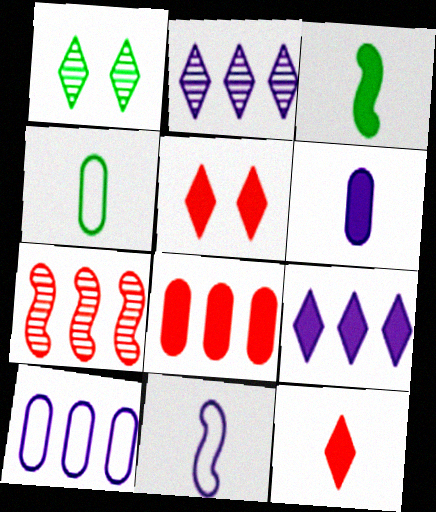[[1, 8, 11], 
[3, 6, 12]]